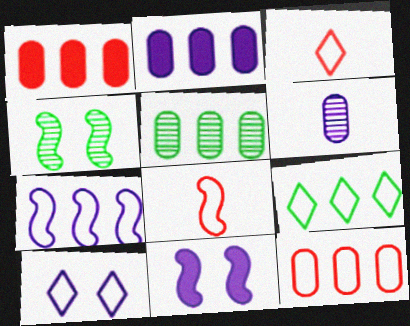[[2, 3, 4], 
[2, 5, 12], 
[3, 5, 11], 
[3, 9, 10], 
[7, 9, 12]]